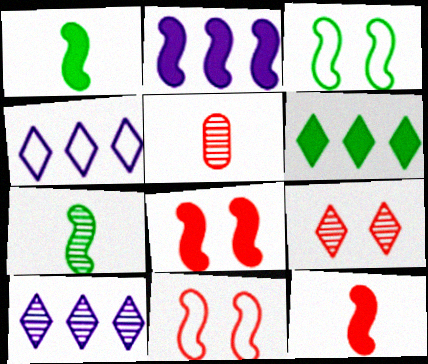[[1, 2, 8], 
[2, 7, 11]]